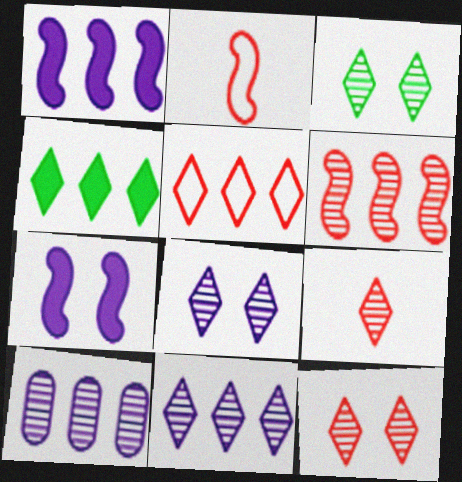[[3, 8, 12], 
[3, 9, 11], 
[4, 5, 11]]